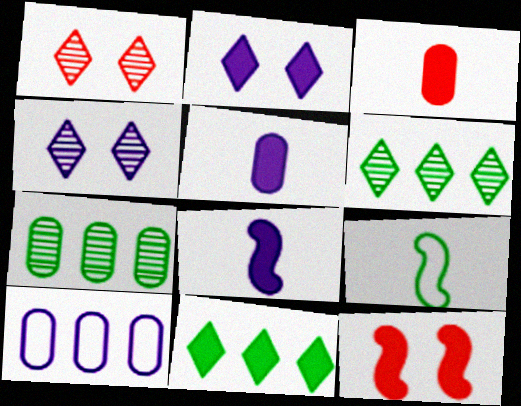[[4, 8, 10], 
[5, 11, 12]]